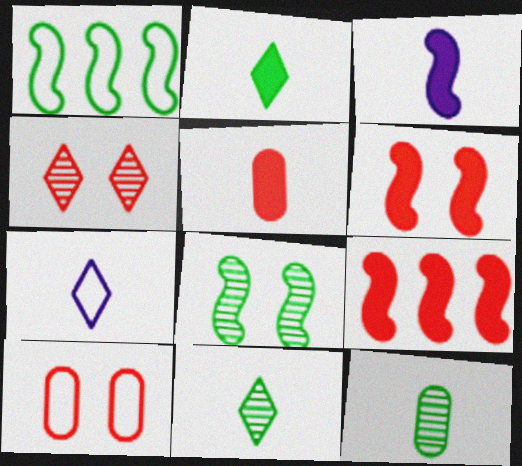[[1, 7, 10], 
[2, 3, 5], 
[4, 6, 10]]